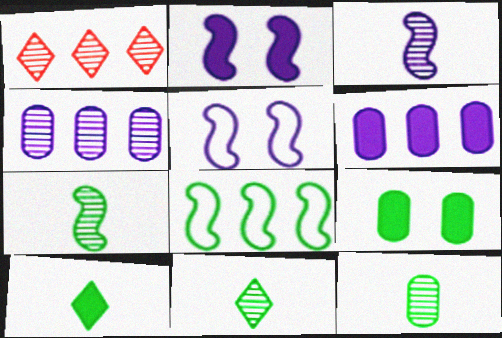[[1, 6, 8], 
[7, 11, 12], 
[8, 9, 11]]